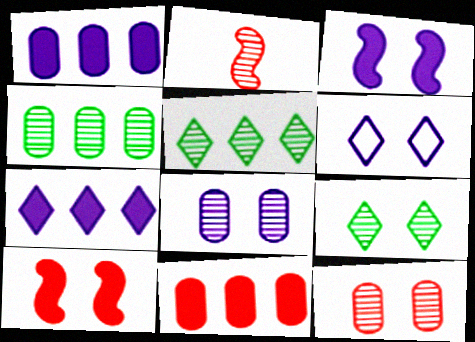[[2, 5, 8], 
[3, 6, 8]]